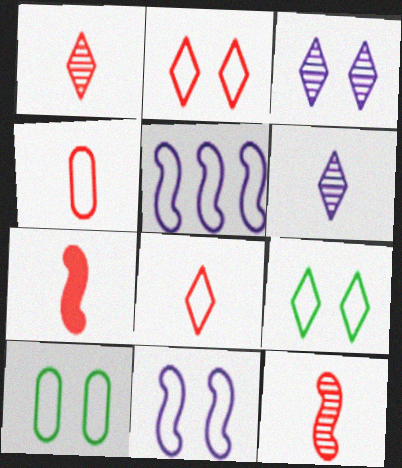[[1, 4, 7], 
[2, 10, 11], 
[4, 5, 9], 
[5, 8, 10]]